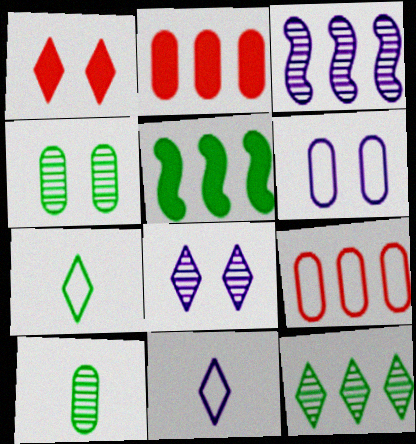[[1, 11, 12], 
[2, 6, 10], 
[4, 5, 7]]